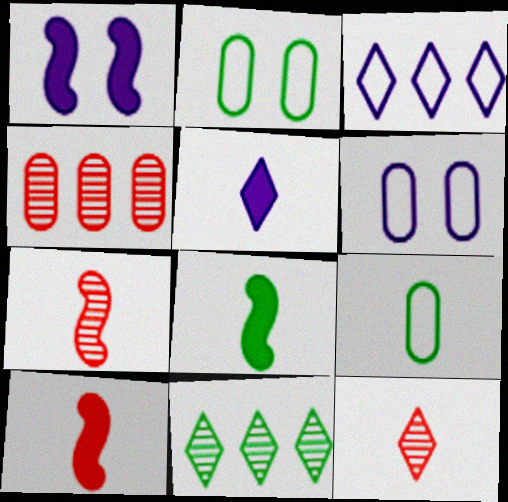[[2, 8, 11], 
[5, 7, 9], 
[6, 10, 11]]